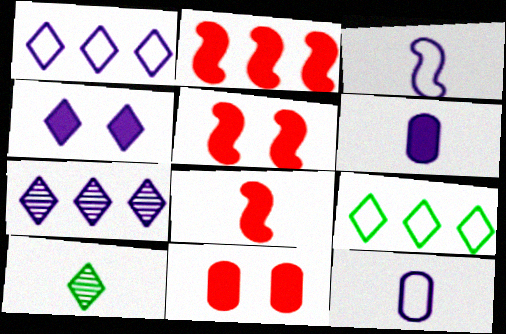[[2, 5, 8], 
[8, 10, 12]]